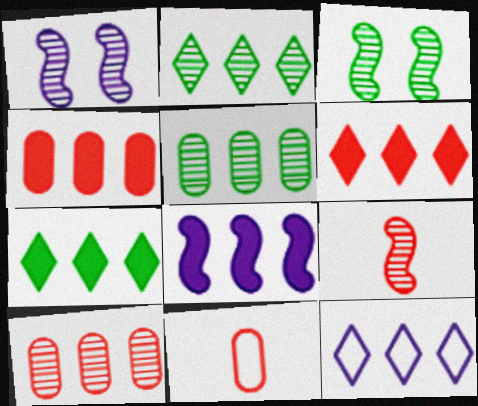[[1, 7, 11], 
[2, 6, 12], 
[4, 7, 8]]